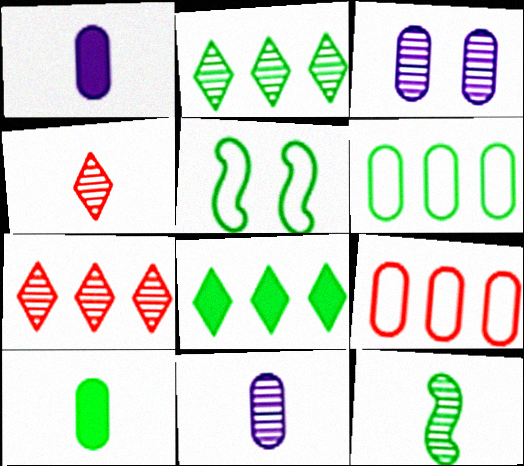[[1, 5, 7], 
[2, 5, 10], 
[3, 7, 12], 
[3, 9, 10], 
[4, 11, 12]]